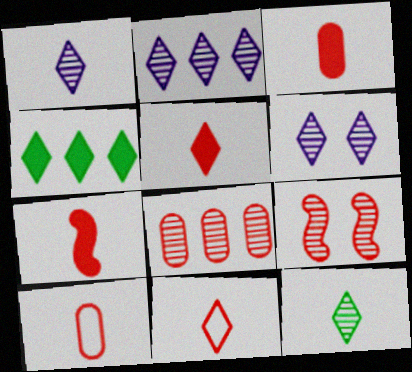[[1, 2, 6], 
[3, 5, 7], 
[4, 6, 11]]